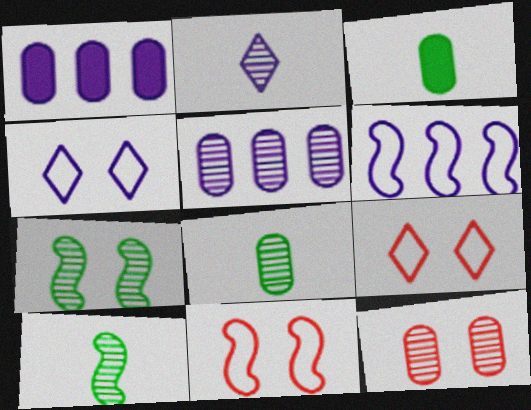[[1, 9, 10], 
[5, 8, 12]]